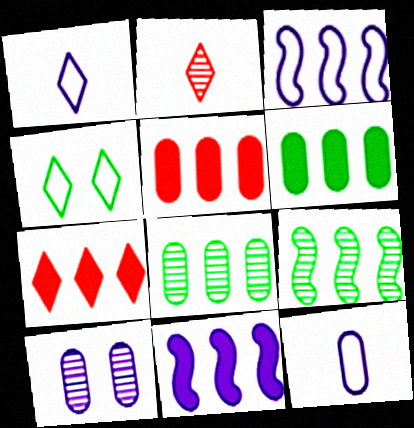[[1, 10, 11], 
[2, 9, 10], 
[3, 7, 8], 
[6, 7, 11]]